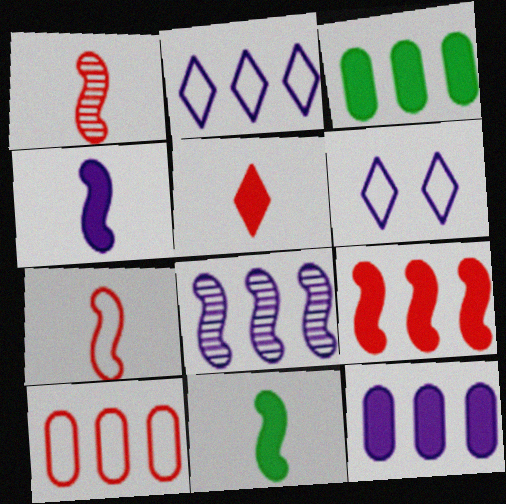[[1, 3, 6], 
[2, 8, 12]]